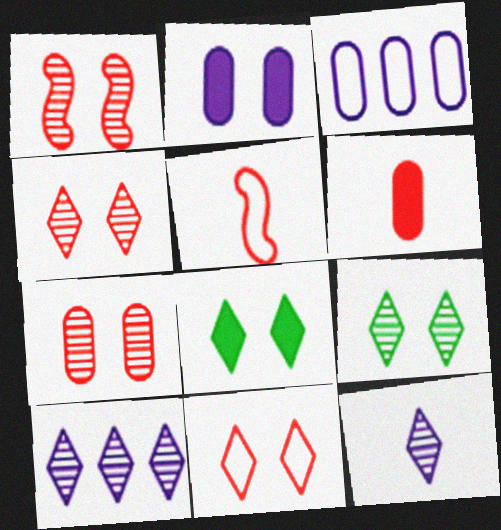[[1, 4, 7]]